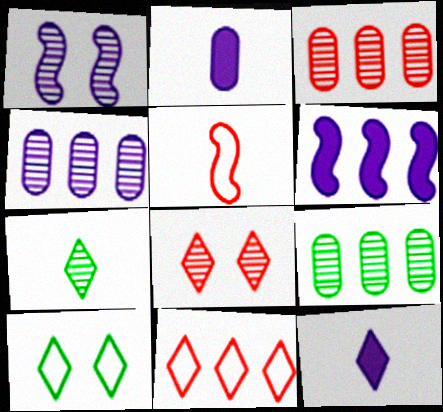[[1, 3, 7], 
[2, 5, 7], 
[3, 4, 9], 
[6, 9, 11]]